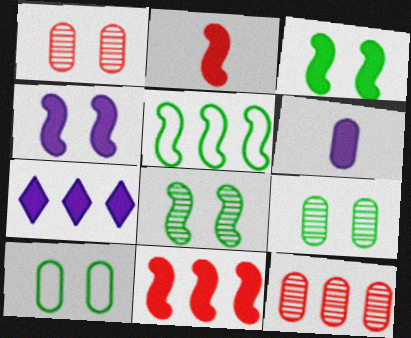[[4, 6, 7], 
[5, 7, 12], 
[6, 10, 12]]